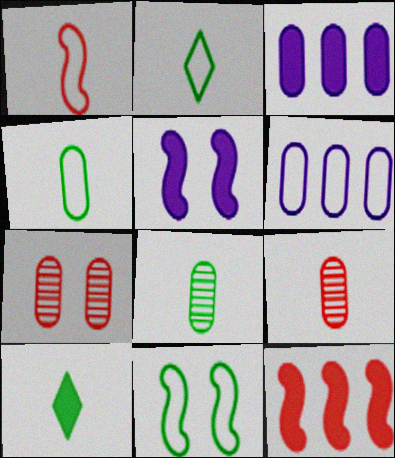[[3, 4, 7]]